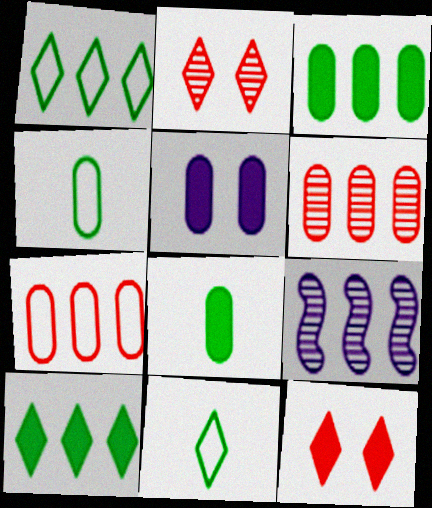[[4, 5, 6], 
[4, 9, 12], 
[7, 9, 10]]